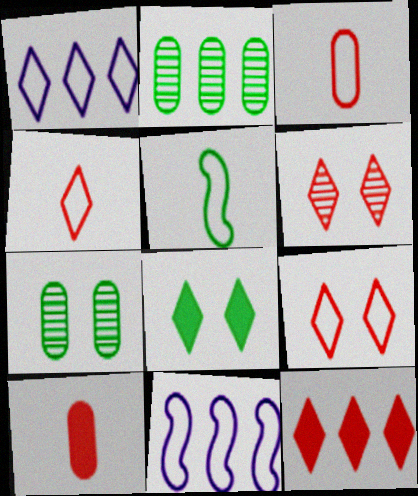[[2, 5, 8], 
[2, 11, 12], 
[4, 6, 12]]